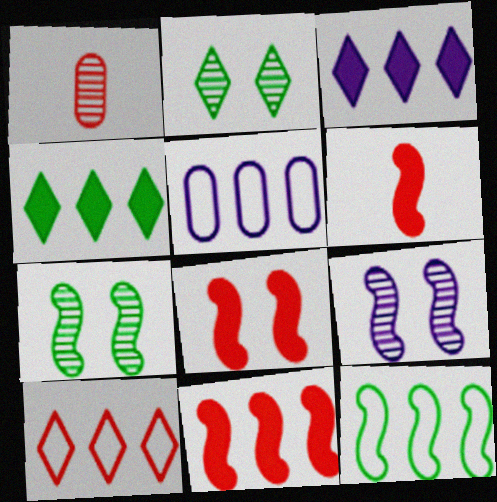[[1, 8, 10], 
[2, 5, 6], 
[5, 10, 12], 
[6, 8, 11], 
[6, 9, 12]]